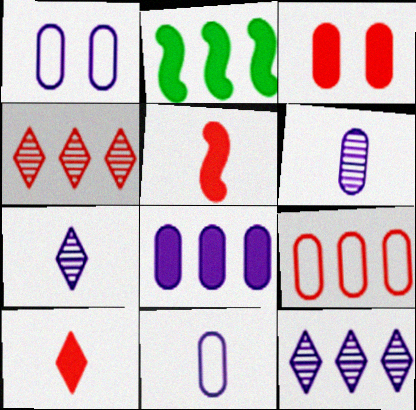[[1, 6, 8], 
[2, 9, 12]]